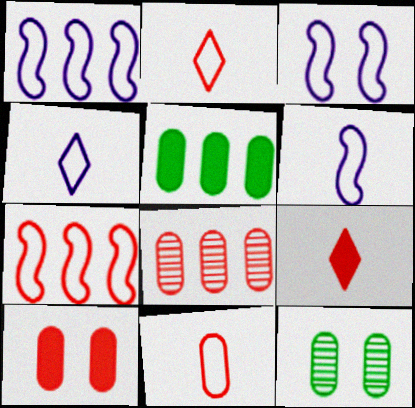[[1, 3, 6], 
[1, 9, 12], 
[8, 10, 11]]